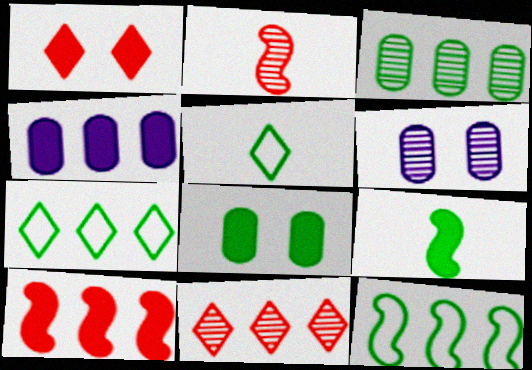[[1, 4, 9], 
[4, 11, 12], 
[5, 6, 10]]